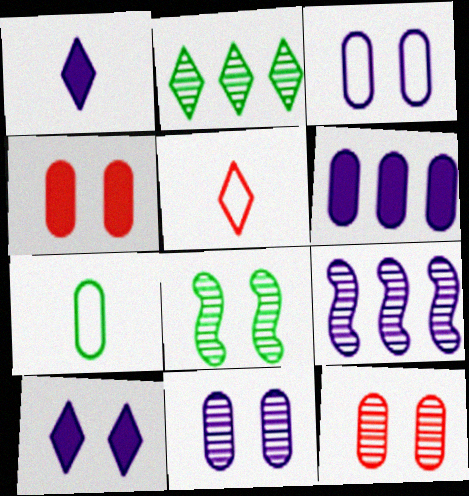[[1, 3, 9], 
[2, 5, 10], 
[5, 6, 8], 
[6, 7, 12]]